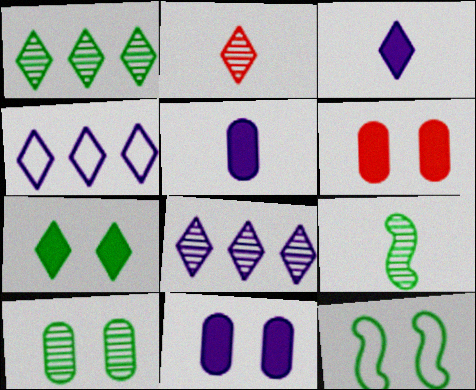[[1, 9, 10], 
[2, 4, 7], 
[4, 6, 9], 
[7, 10, 12]]